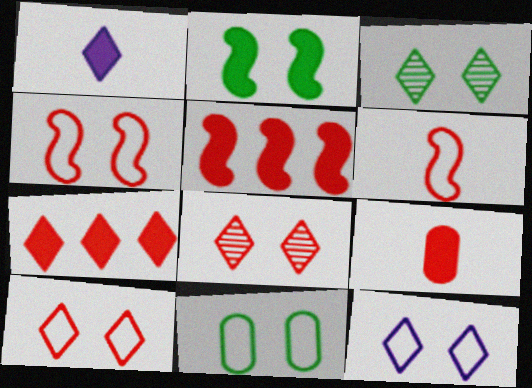[[2, 3, 11], 
[4, 11, 12]]